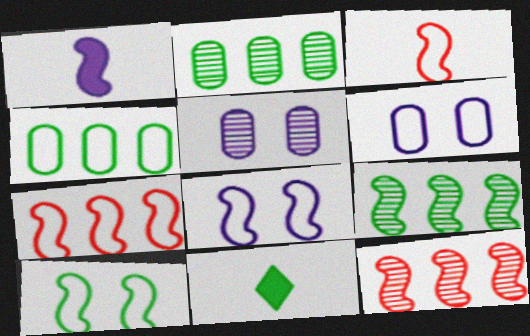[[1, 10, 12], 
[2, 10, 11], 
[5, 7, 11], 
[6, 11, 12]]